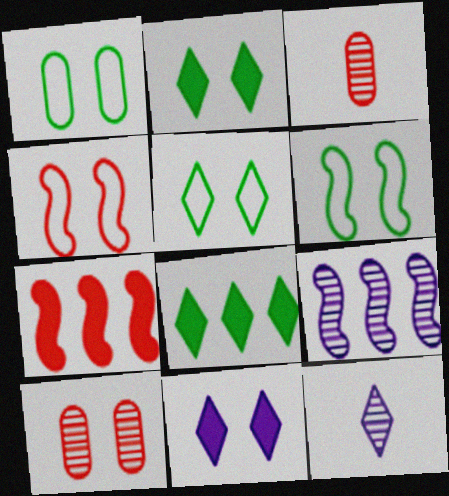[[1, 5, 6], 
[1, 7, 12], 
[6, 10, 11]]